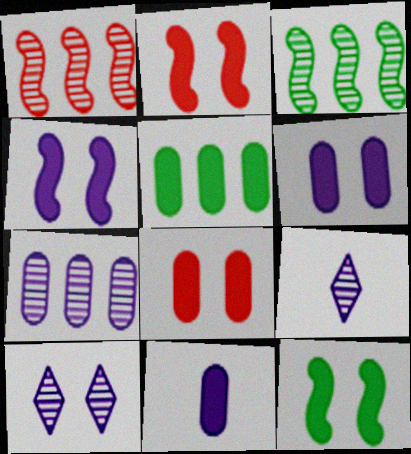[[2, 4, 12], 
[5, 8, 11]]